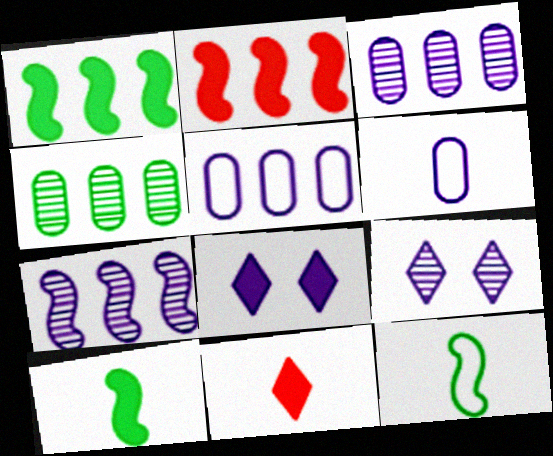[[6, 7, 8]]